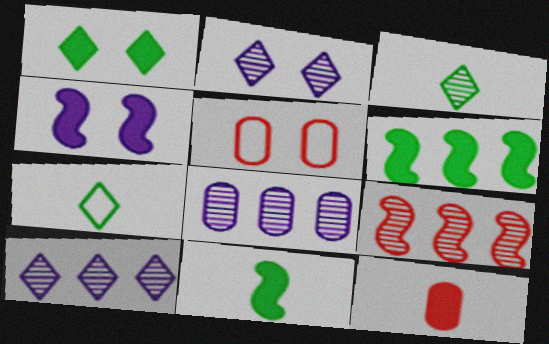[[5, 10, 11]]